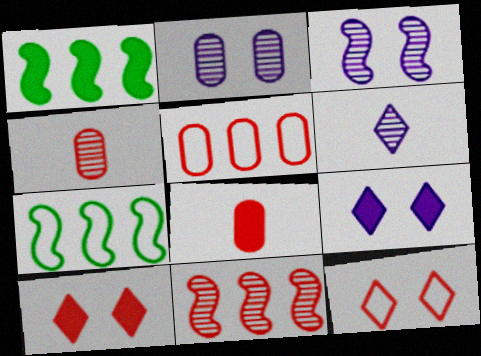[[1, 8, 9], 
[4, 7, 9], 
[8, 11, 12]]